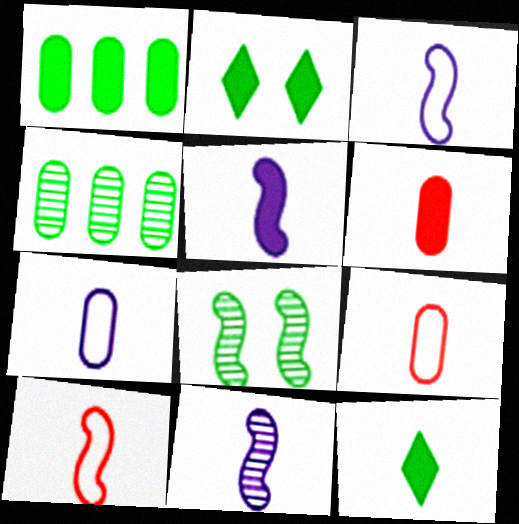[[3, 5, 11], 
[5, 6, 12], 
[9, 11, 12]]